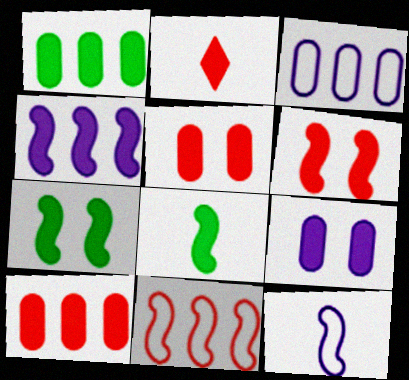[[2, 6, 10], 
[4, 6, 8]]